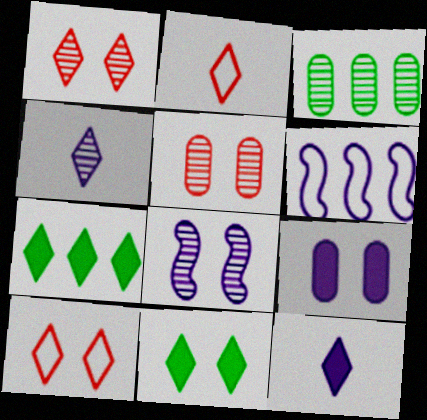[[4, 6, 9], 
[4, 7, 10]]